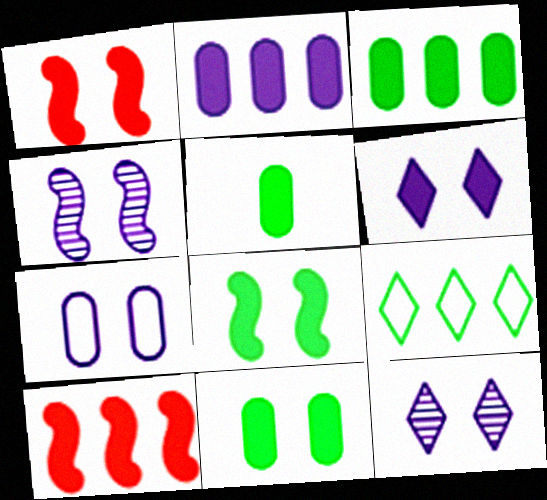[[1, 6, 11], 
[3, 5, 11], 
[4, 6, 7], 
[5, 6, 10]]